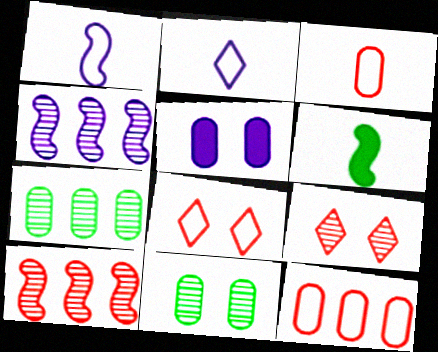[[2, 4, 5], 
[3, 5, 7]]